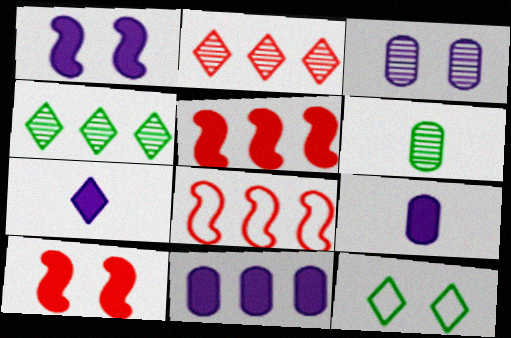[[1, 7, 11], 
[2, 7, 12], 
[3, 10, 12], 
[4, 8, 11]]